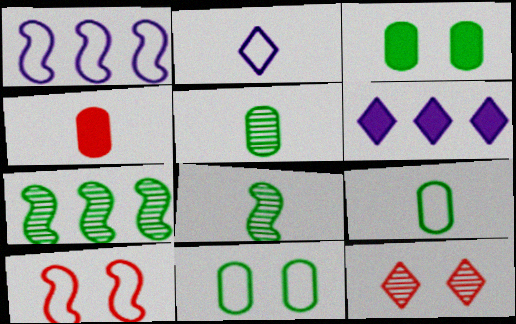[[2, 4, 8], 
[5, 6, 10]]